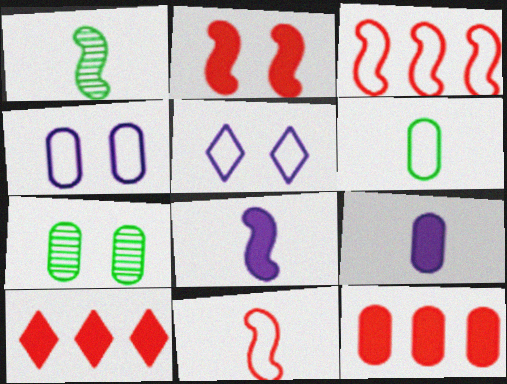[[1, 4, 10], 
[1, 5, 12], 
[1, 8, 11], 
[2, 5, 7], 
[3, 5, 6]]